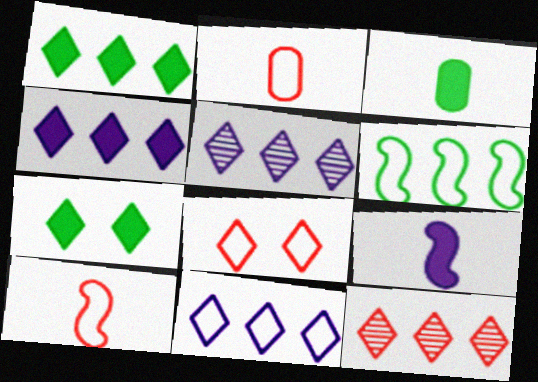[[1, 11, 12], 
[4, 5, 11]]